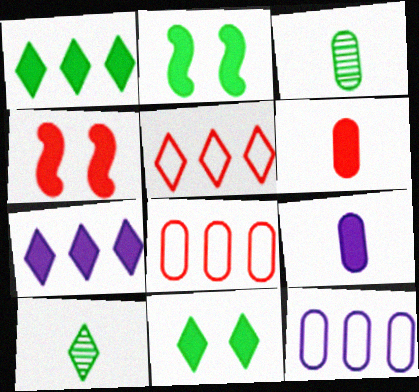[[1, 4, 9], 
[2, 6, 7], 
[4, 10, 12]]